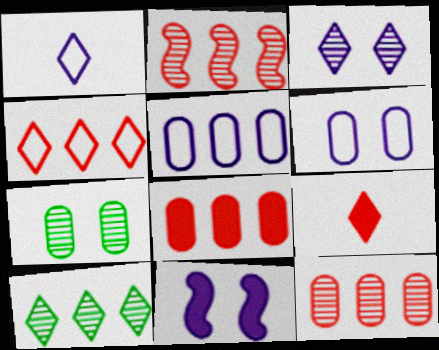[[2, 4, 8], 
[3, 6, 11]]